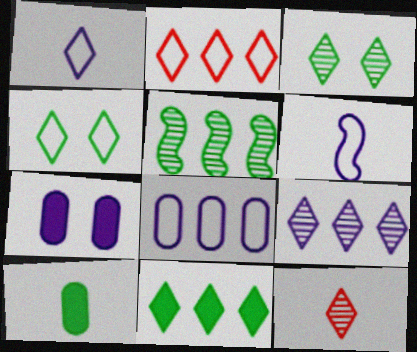[[1, 2, 4], 
[2, 9, 11], 
[3, 9, 12], 
[4, 5, 10], 
[6, 7, 9], 
[6, 10, 12]]